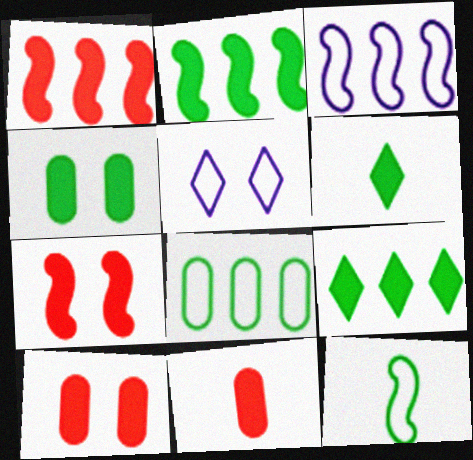[[2, 4, 6]]